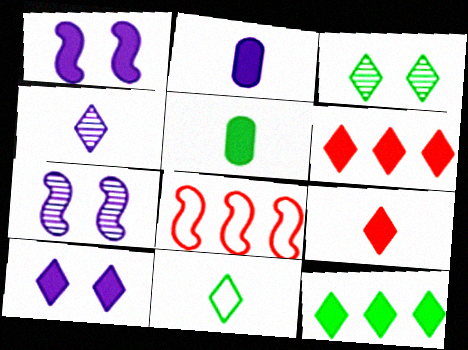[[1, 5, 6], 
[2, 3, 8], 
[3, 11, 12], 
[4, 9, 11], 
[9, 10, 12]]